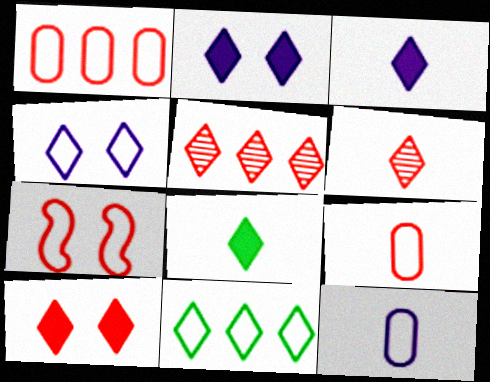[[2, 6, 11], 
[4, 5, 8], 
[7, 11, 12]]